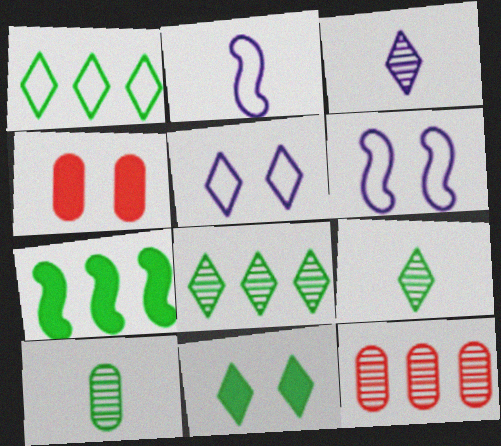[[1, 9, 11], 
[2, 4, 8], 
[2, 11, 12]]